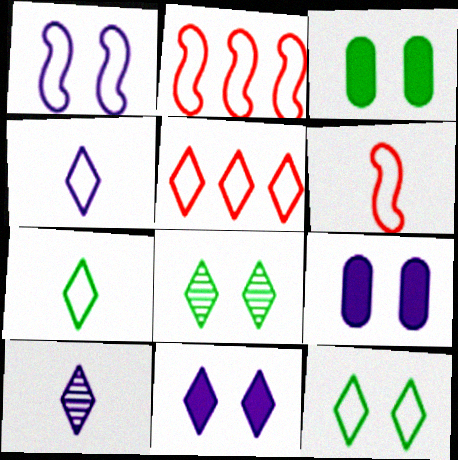[[2, 3, 10], 
[4, 5, 12]]